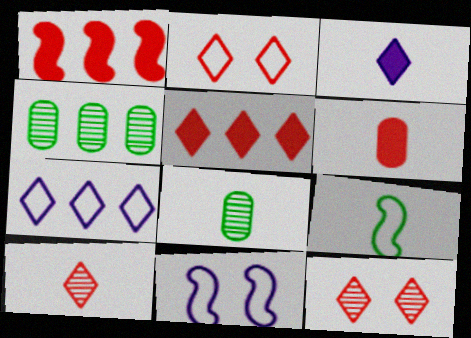[[1, 4, 7], 
[2, 5, 10], 
[5, 8, 11]]